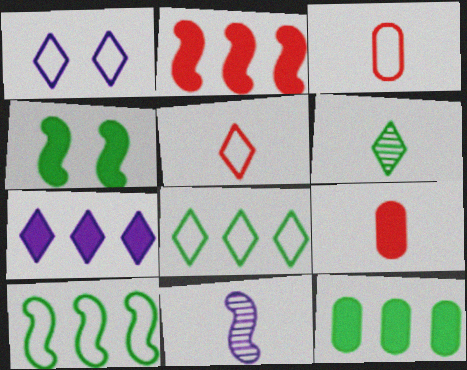[[1, 3, 10], 
[1, 5, 8], 
[2, 7, 12], 
[4, 7, 9]]